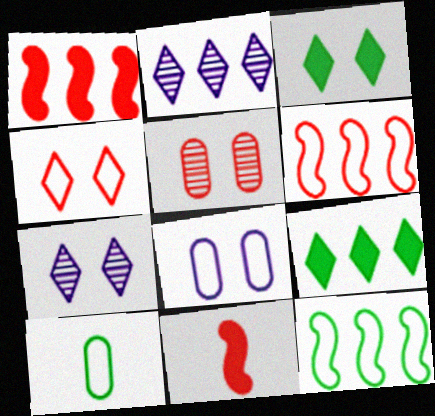[[1, 7, 10], 
[3, 4, 7]]